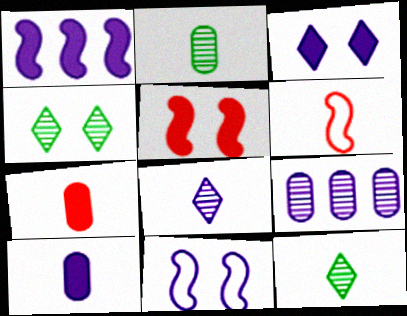[[1, 3, 10], 
[6, 10, 12]]